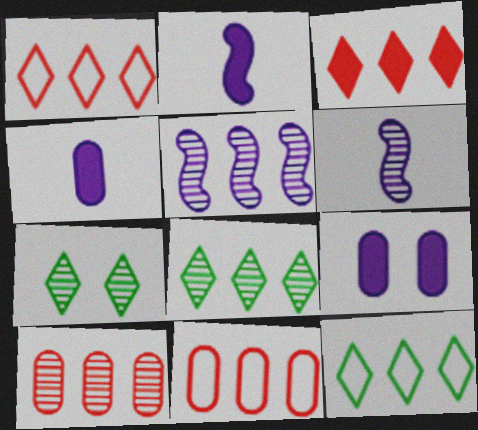[[2, 7, 11], 
[5, 8, 10], 
[6, 7, 10]]